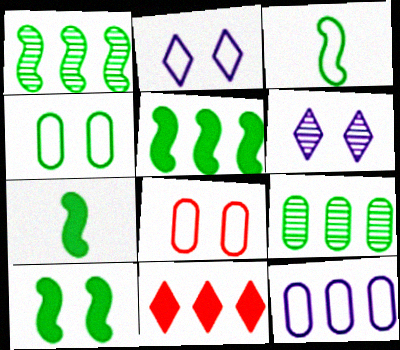[[1, 3, 10], 
[1, 11, 12], 
[5, 7, 10], 
[6, 8, 10]]